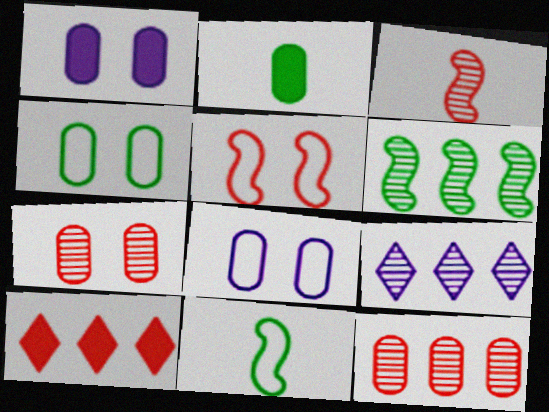[[1, 4, 7], 
[2, 5, 9], 
[2, 8, 12], 
[6, 9, 12]]